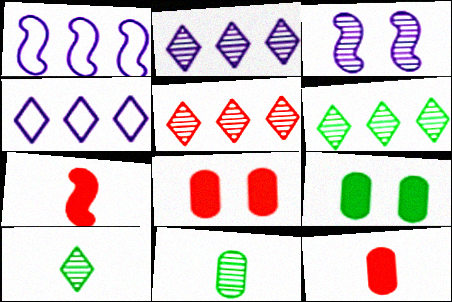[[1, 8, 10], 
[2, 5, 6], 
[3, 5, 11]]